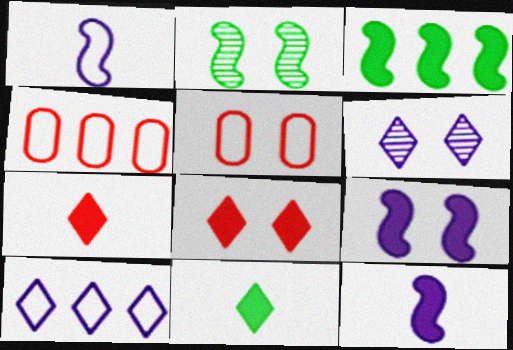[]